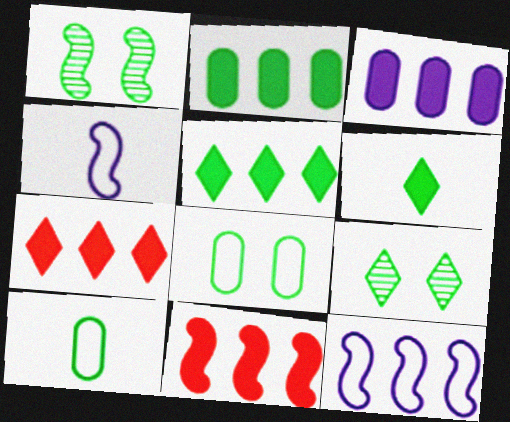[[1, 4, 11], 
[1, 5, 10], 
[3, 5, 11]]